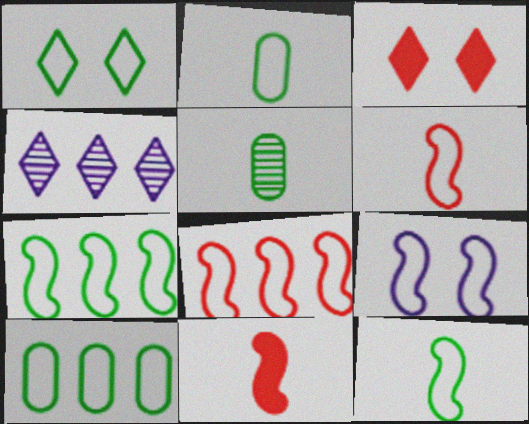[[1, 2, 7], 
[1, 10, 12], 
[6, 7, 9], 
[8, 9, 12]]